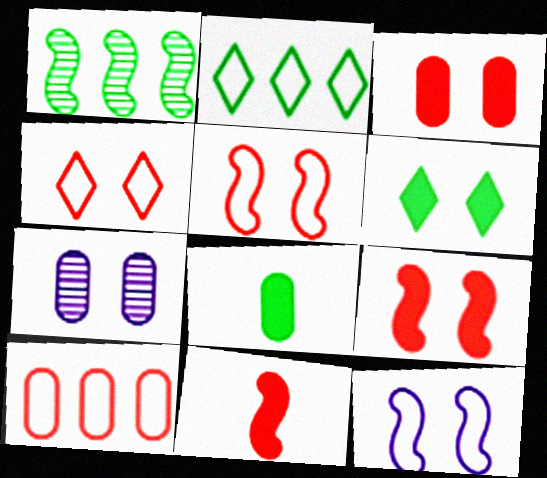[[1, 11, 12], 
[2, 7, 11], 
[5, 6, 7], 
[7, 8, 10]]